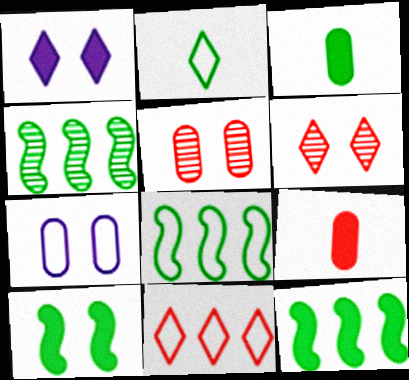[[1, 9, 12], 
[4, 8, 12], 
[6, 7, 10]]